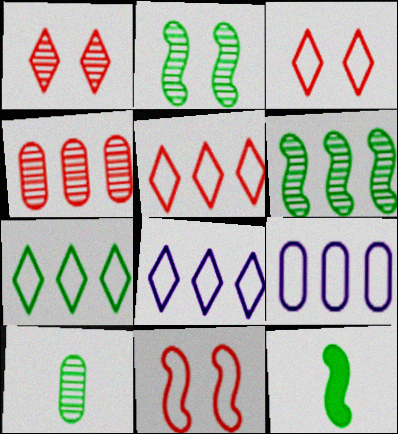[[1, 9, 12], 
[5, 7, 8]]